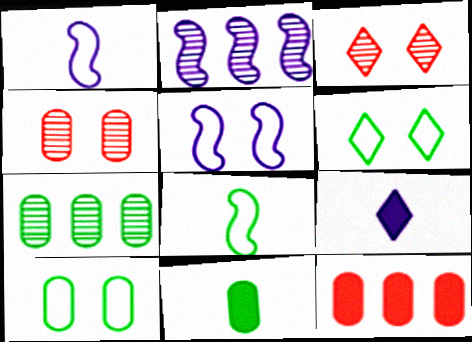[[7, 10, 11]]